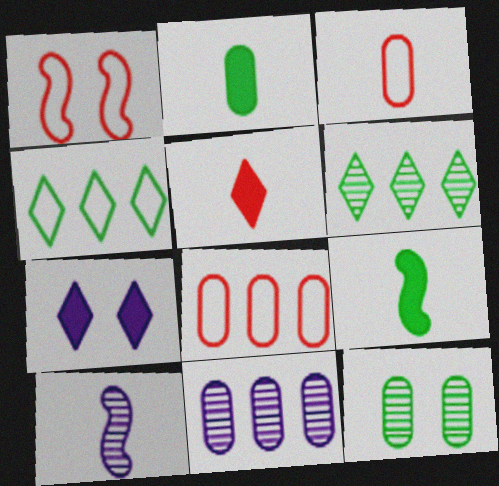[[1, 7, 12], 
[4, 9, 12]]